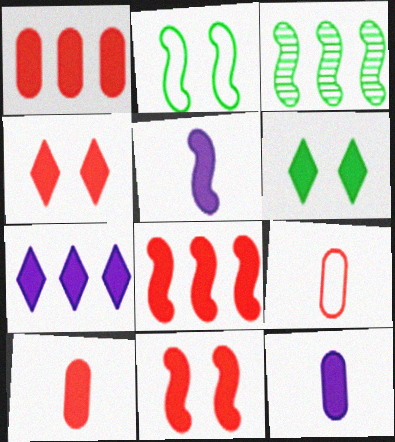[[1, 5, 6], 
[4, 8, 10], 
[6, 8, 12]]